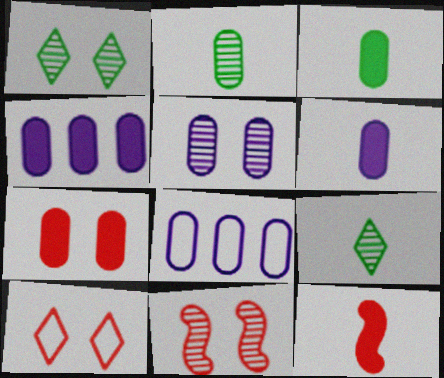[[1, 5, 11], 
[1, 8, 12], 
[2, 7, 8], 
[3, 4, 7], 
[5, 6, 8], 
[7, 10, 11]]